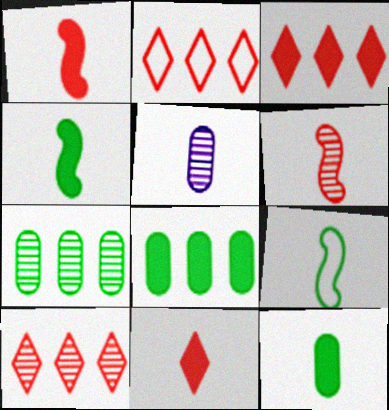[[2, 3, 10], 
[5, 9, 11]]